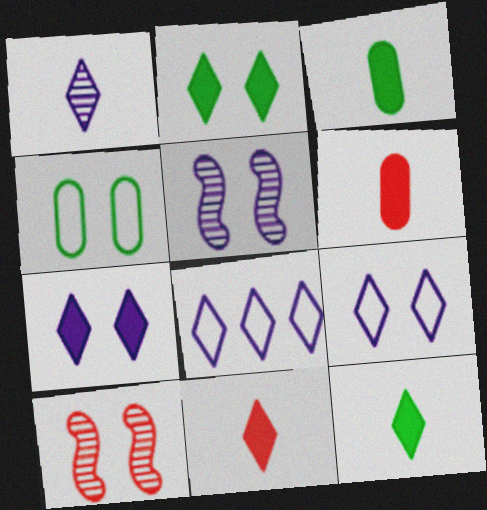[[1, 7, 8], 
[3, 8, 10], 
[4, 7, 10]]